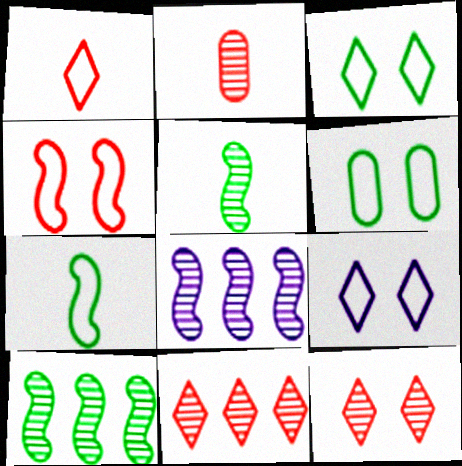[[4, 6, 9]]